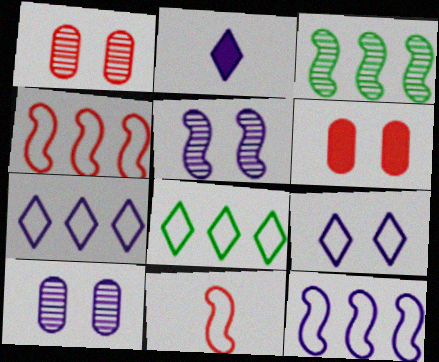[[2, 10, 12]]